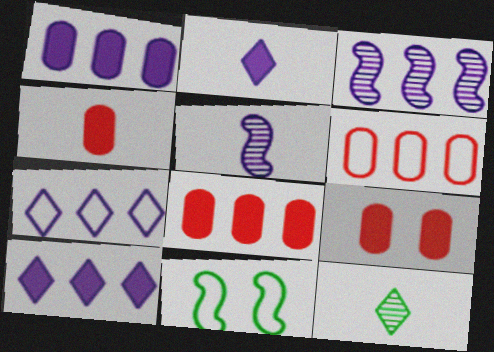[[1, 3, 7], 
[4, 8, 9]]